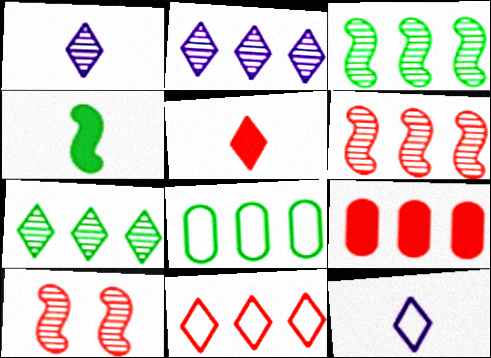[[6, 9, 11]]